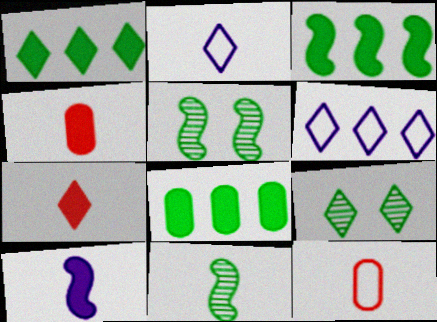[[1, 3, 8], 
[2, 4, 11], 
[4, 5, 6], 
[6, 7, 9]]